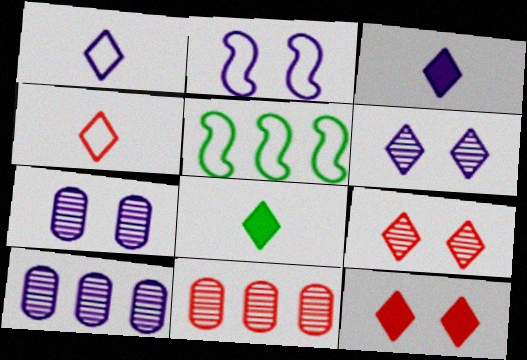[[2, 3, 10], 
[2, 8, 11]]